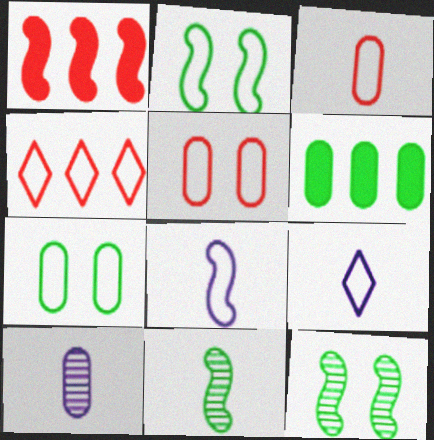[[1, 8, 12], 
[4, 7, 8], 
[5, 6, 10]]